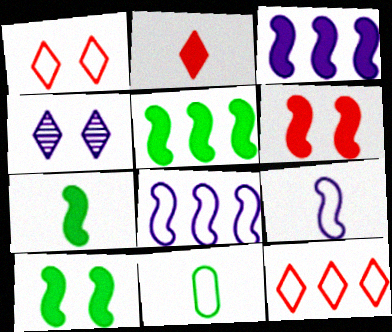[[1, 8, 11], 
[3, 6, 7], 
[5, 7, 10]]